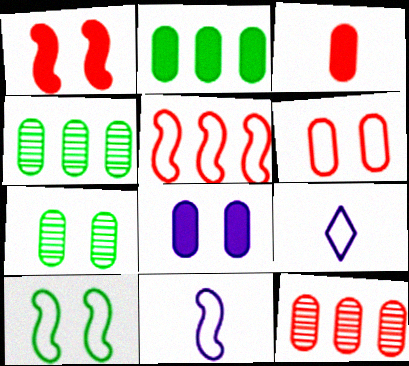[[1, 4, 9], 
[2, 3, 8], 
[3, 6, 12], 
[5, 10, 11], 
[6, 7, 8]]